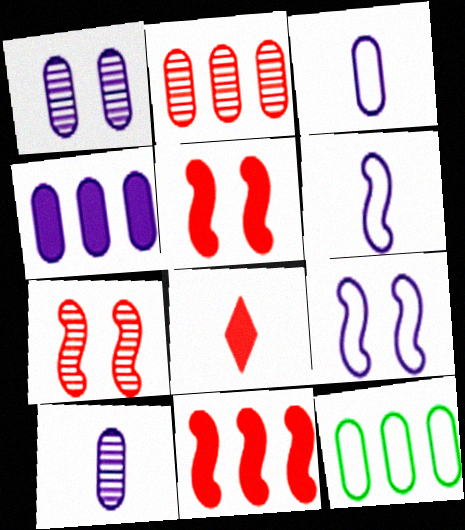[[1, 3, 4], 
[2, 4, 12]]